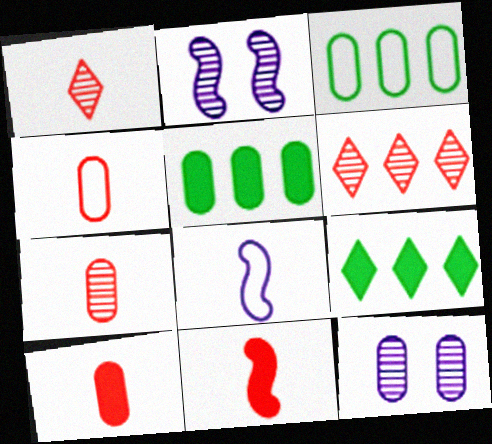[[1, 4, 11], 
[2, 4, 9], 
[3, 10, 12], 
[4, 5, 12], 
[4, 7, 10]]